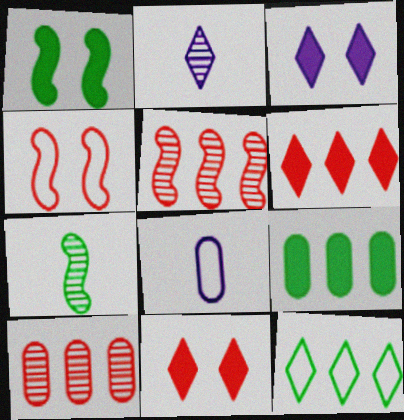[[2, 4, 9], 
[2, 11, 12], 
[4, 8, 12]]